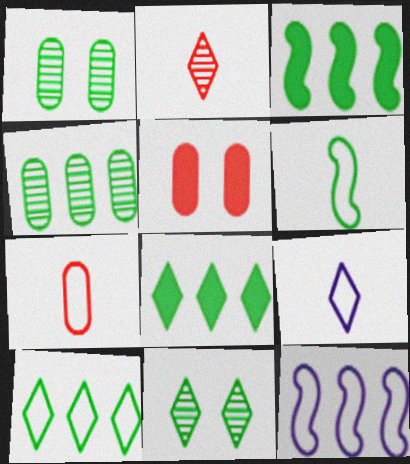[[1, 6, 8], 
[3, 4, 10], 
[6, 7, 9]]